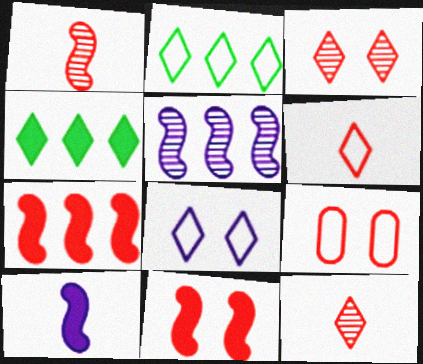[[2, 6, 8], 
[3, 9, 11], 
[4, 8, 12], 
[7, 9, 12]]